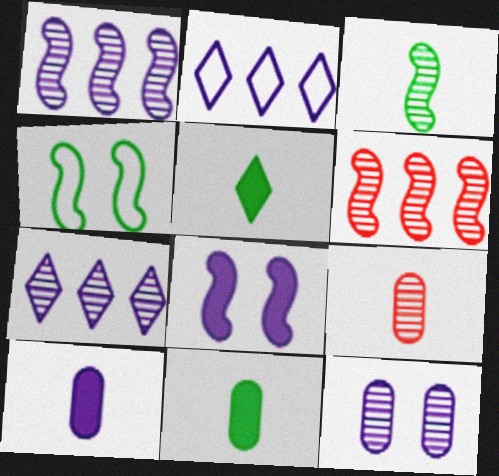[]